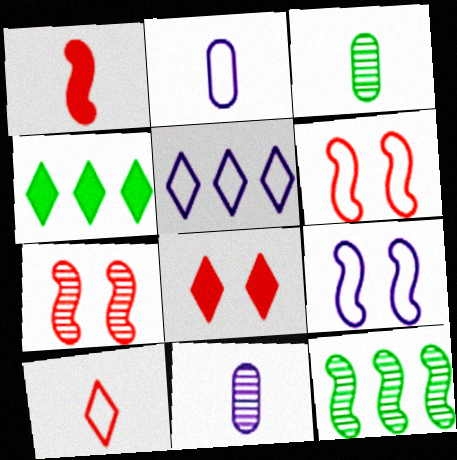[[1, 9, 12], 
[2, 4, 7], 
[2, 5, 9], 
[2, 8, 12], 
[4, 6, 11]]